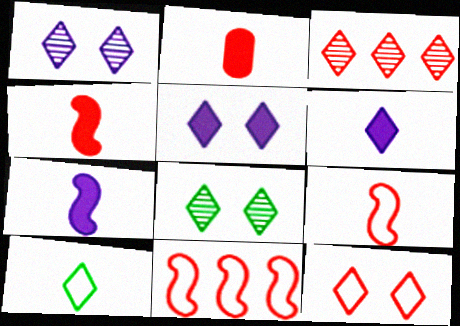[[3, 5, 10], 
[5, 8, 12]]